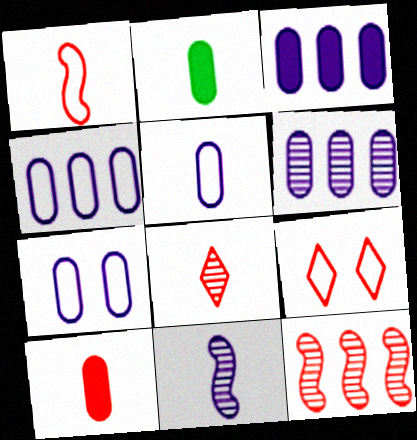[[1, 8, 10], 
[3, 4, 6], 
[4, 5, 7], 
[9, 10, 12]]